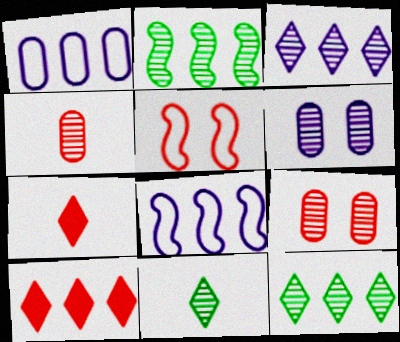[[1, 2, 10], 
[4, 5, 10]]